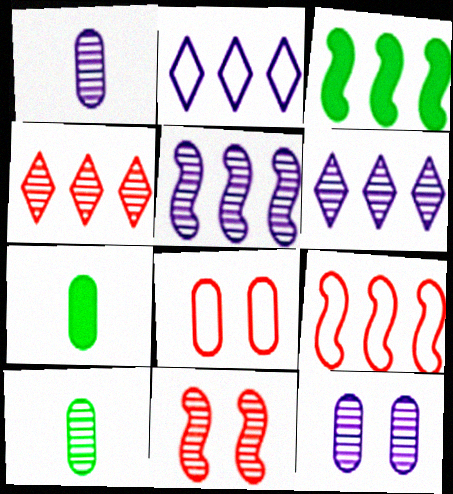[[2, 7, 11], 
[3, 5, 9], 
[6, 10, 11]]